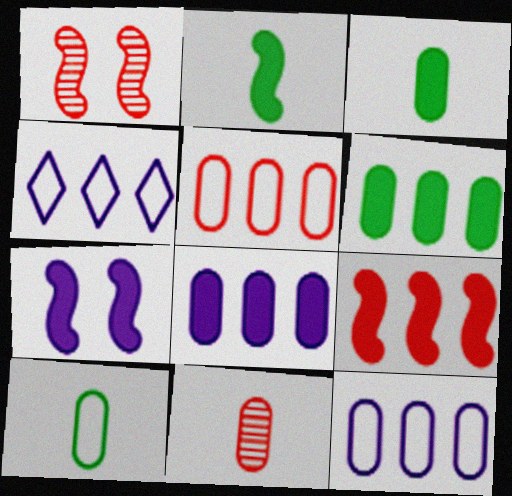[[1, 3, 4], 
[2, 7, 9]]